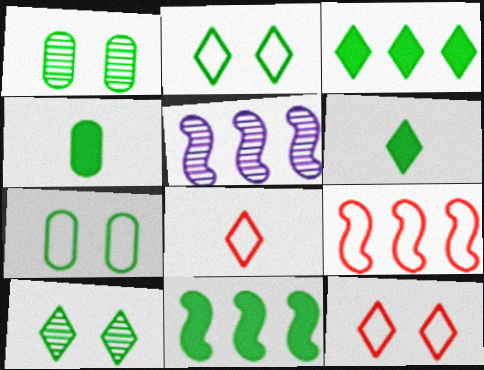[[4, 5, 12], 
[5, 9, 11]]